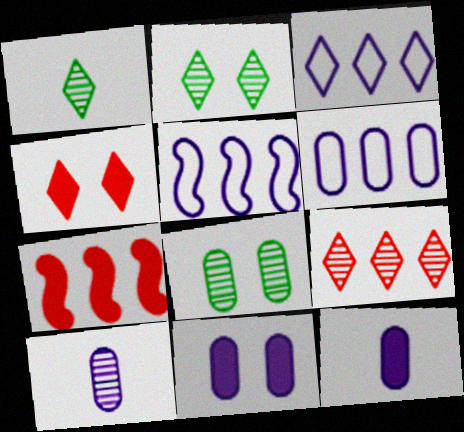[[1, 3, 4], 
[3, 5, 6], 
[6, 10, 11]]